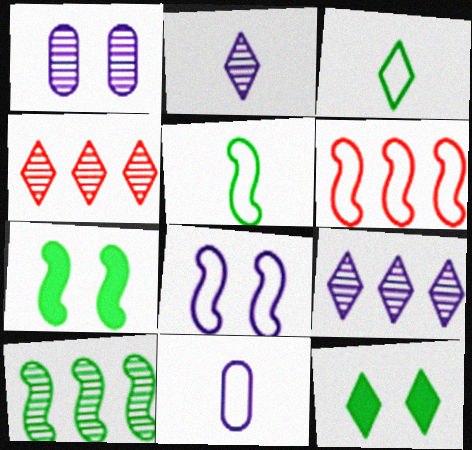[[4, 7, 11], 
[5, 6, 8], 
[5, 7, 10]]